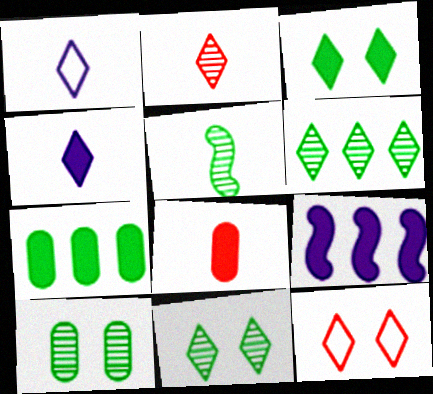[[1, 5, 8], 
[3, 8, 9], 
[4, 6, 12], 
[5, 6, 10]]